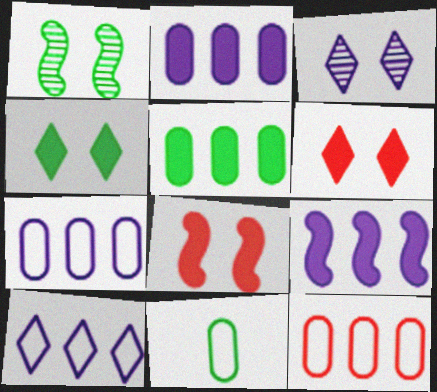[]